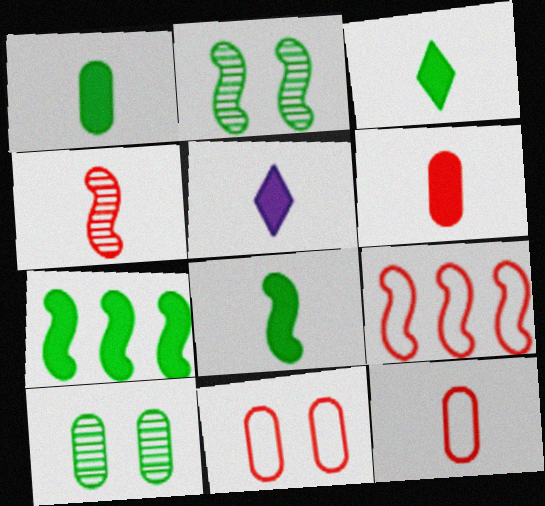[[1, 3, 8], 
[5, 6, 8], 
[5, 9, 10]]